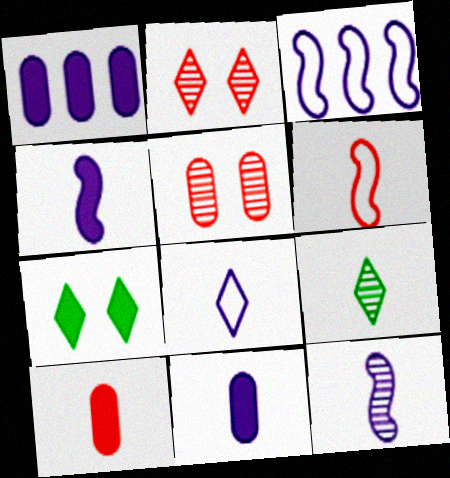[[6, 9, 11], 
[8, 11, 12]]